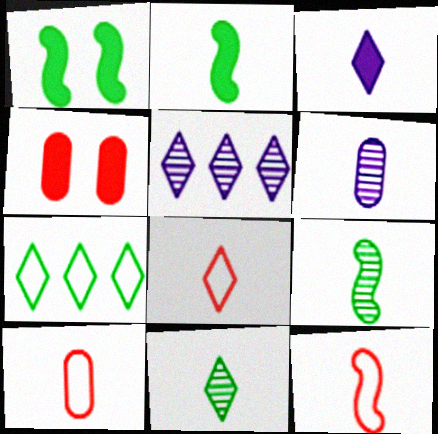[[1, 5, 10], 
[2, 6, 8], 
[3, 8, 11], 
[3, 9, 10], 
[8, 10, 12]]